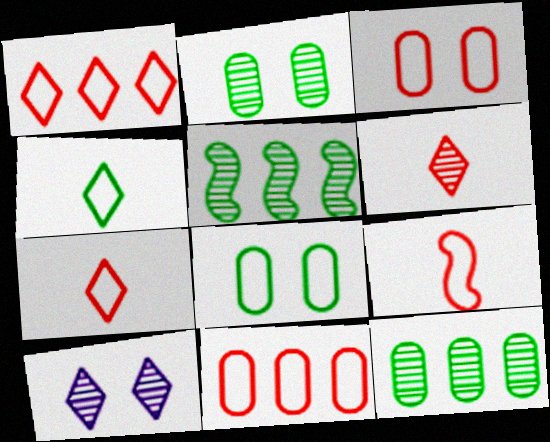[[1, 3, 9]]